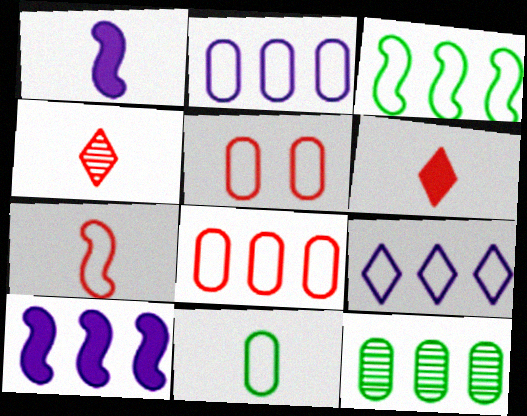[[1, 4, 11], 
[2, 5, 11], 
[3, 8, 9]]